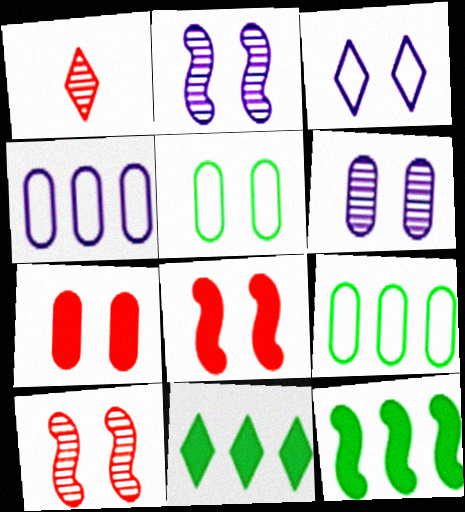[[1, 3, 11], 
[5, 6, 7]]